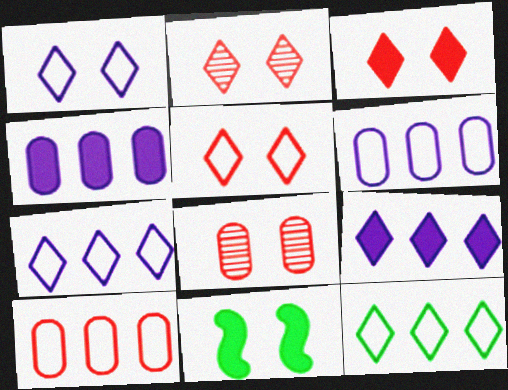[[1, 8, 11], 
[2, 3, 5]]